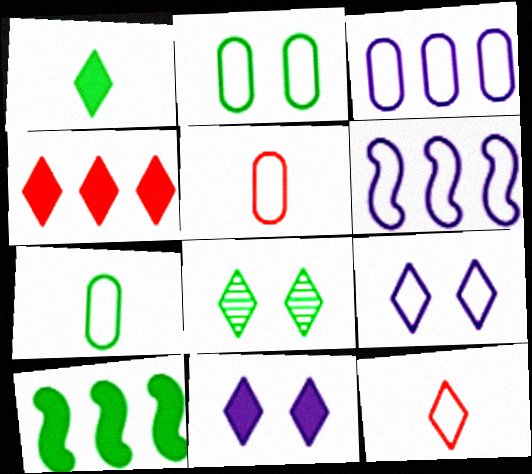[[1, 4, 11], 
[2, 3, 5], 
[2, 6, 12], 
[7, 8, 10]]